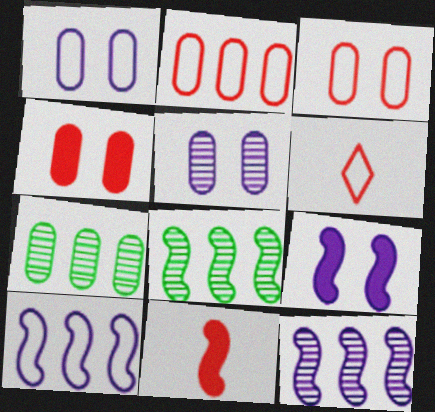[[6, 7, 9]]